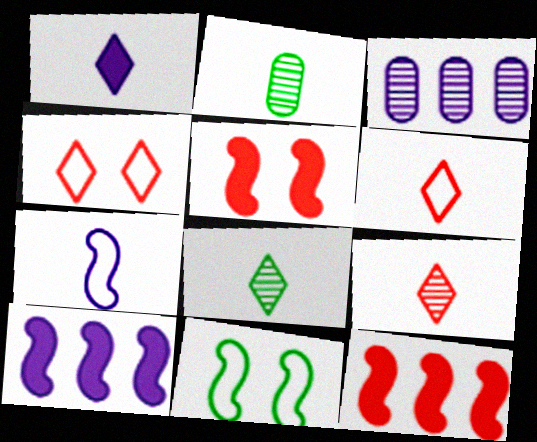[[1, 6, 8], 
[2, 4, 10]]